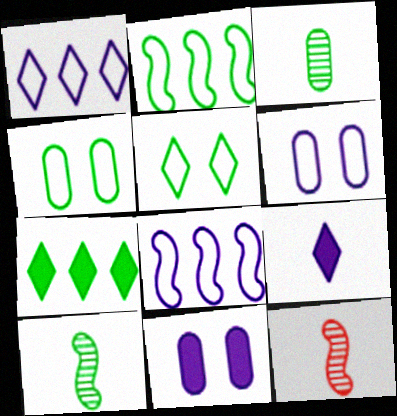[[4, 7, 10], 
[6, 7, 12]]